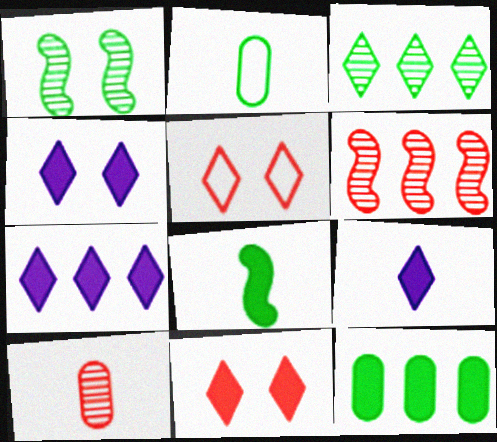[[2, 4, 6], 
[3, 5, 9], 
[4, 7, 9]]